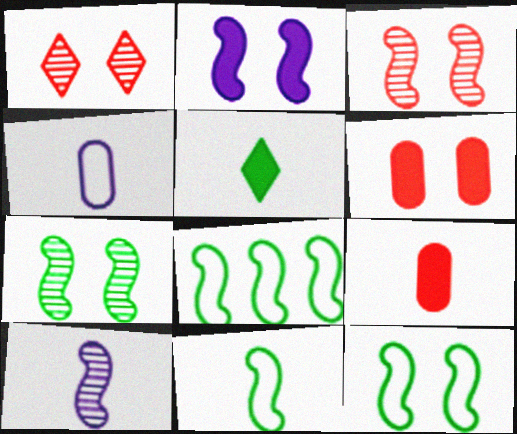[[2, 3, 12], 
[8, 11, 12]]